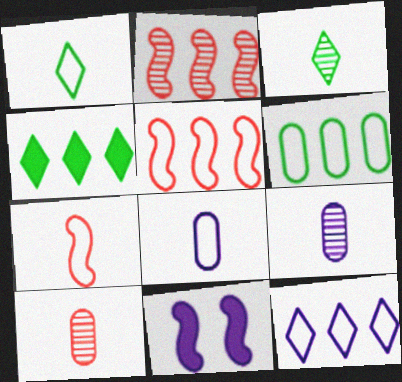[[1, 7, 8], 
[5, 6, 12], 
[9, 11, 12]]